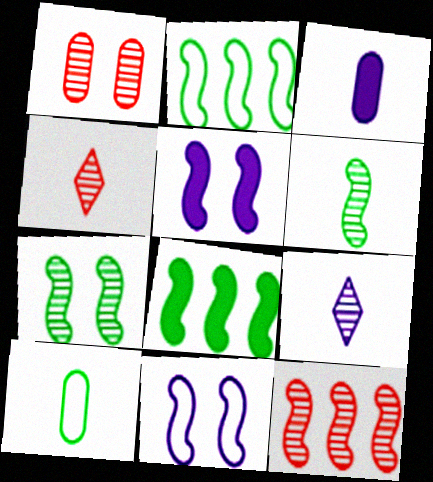[[1, 4, 12]]